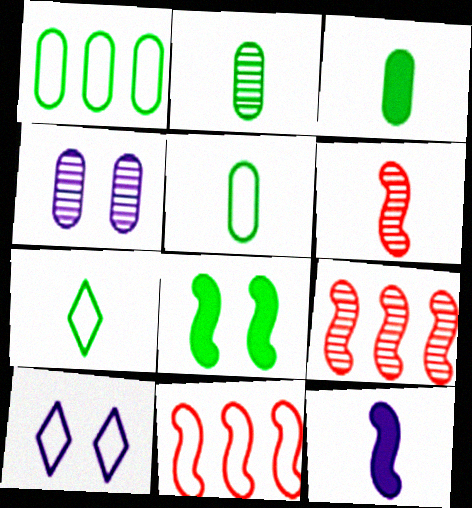[[2, 3, 5], 
[3, 9, 10], 
[5, 10, 11]]